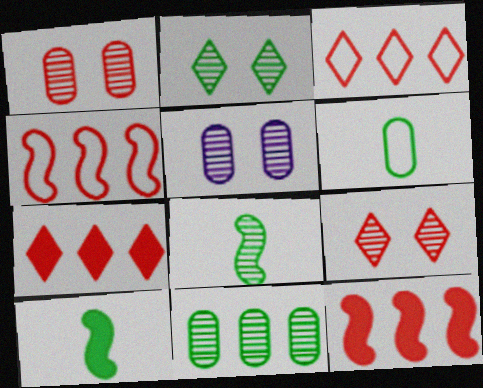[[2, 8, 11], 
[3, 5, 10]]